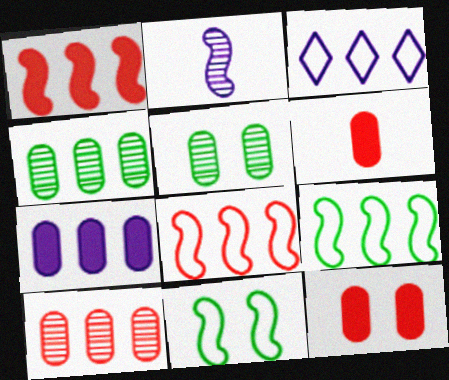[[1, 2, 11], 
[1, 3, 4]]